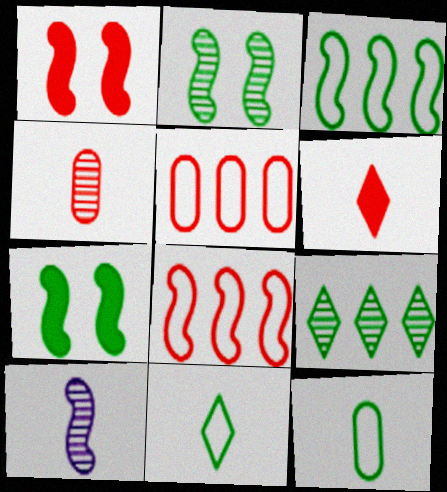[[1, 3, 10], 
[6, 10, 12], 
[7, 8, 10], 
[7, 9, 12]]